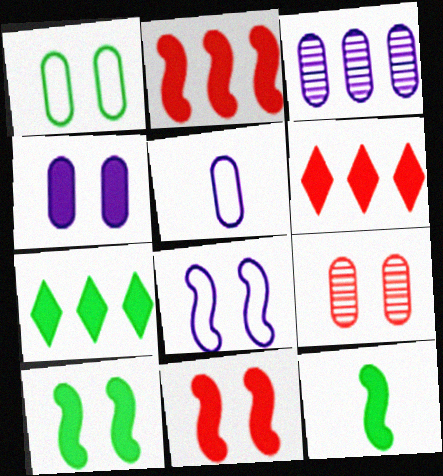[[1, 4, 9], 
[3, 4, 5], 
[4, 6, 12]]